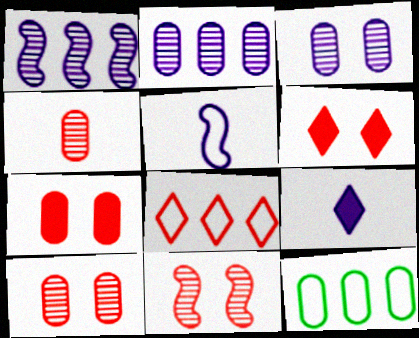[[9, 11, 12]]